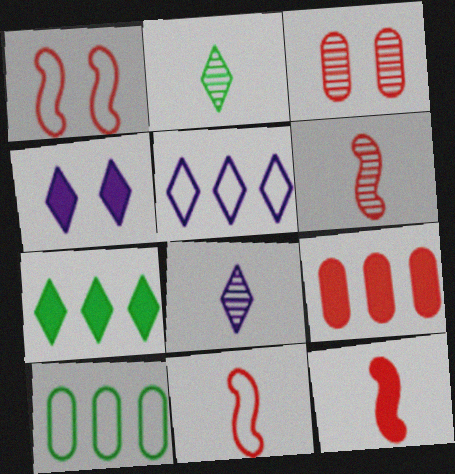[[4, 5, 8], 
[4, 6, 10], 
[6, 11, 12]]